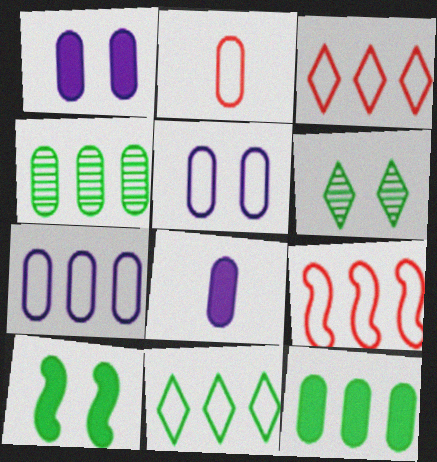[[1, 2, 4], 
[6, 8, 9], 
[7, 9, 11]]